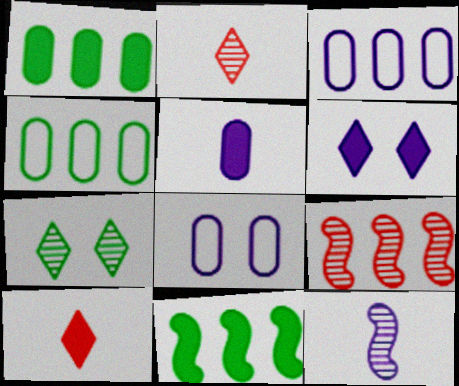[[2, 8, 11], 
[3, 6, 12]]